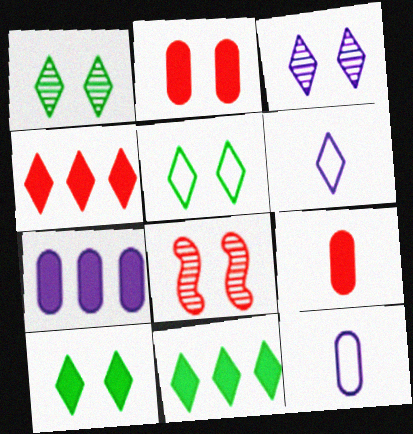[[1, 4, 6], 
[1, 5, 10], 
[8, 11, 12]]